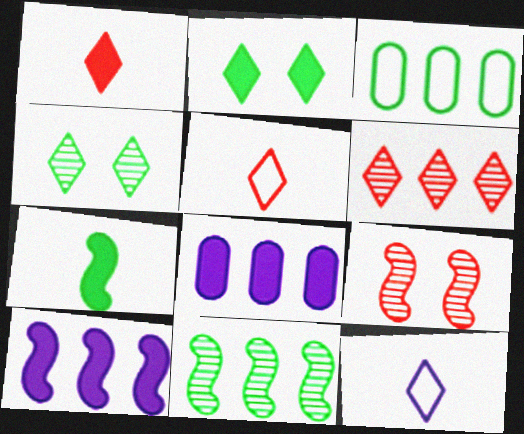[[2, 6, 12], 
[3, 4, 7], 
[3, 6, 10]]